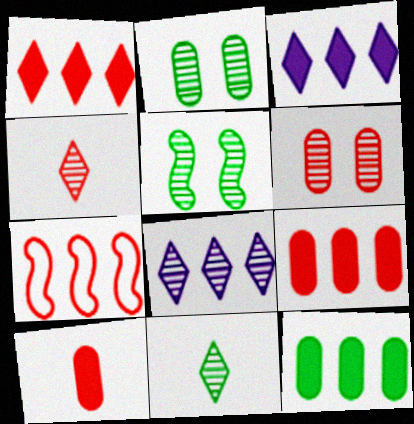[[7, 8, 12]]